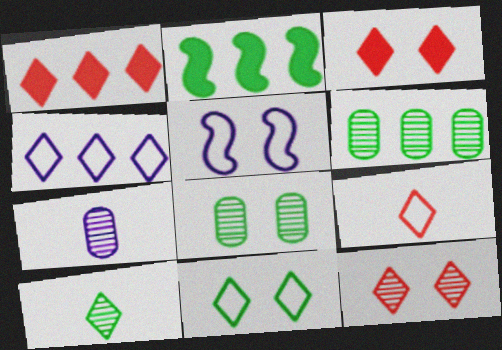[[1, 9, 12], 
[3, 4, 10], 
[3, 5, 8], 
[4, 9, 11]]